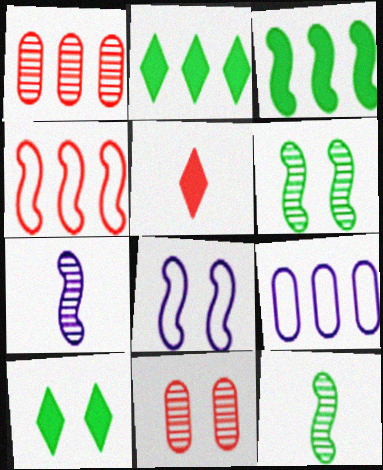[[4, 5, 11], 
[5, 6, 9], 
[8, 10, 11]]